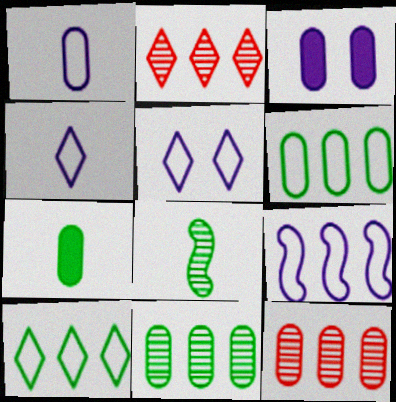[[1, 5, 9]]